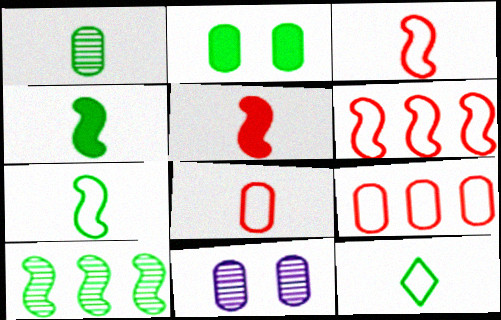[[1, 4, 12], 
[2, 10, 12]]